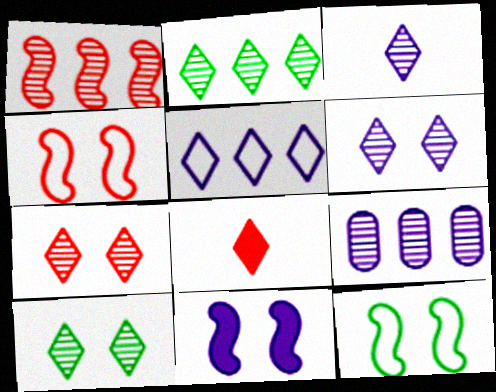[[1, 2, 9], 
[2, 3, 7], 
[5, 8, 10], 
[6, 7, 10], 
[8, 9, 12]]